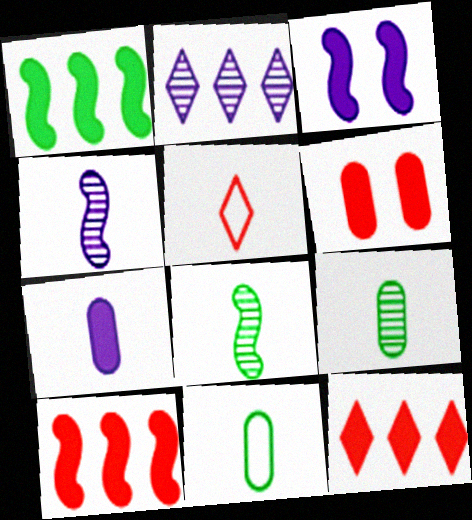[[5, 7, 8]]